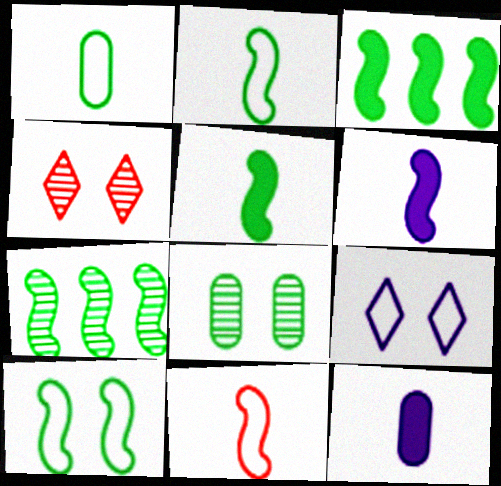[[5, 7, 10]]